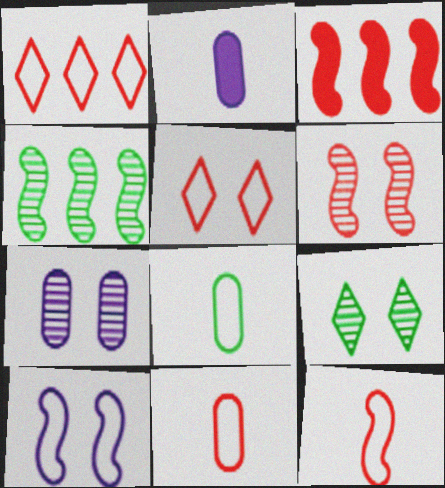[[1, 8, 10], 
[2, 4, 5], 
[3, 6, 12], 
[6, 7, 9]]